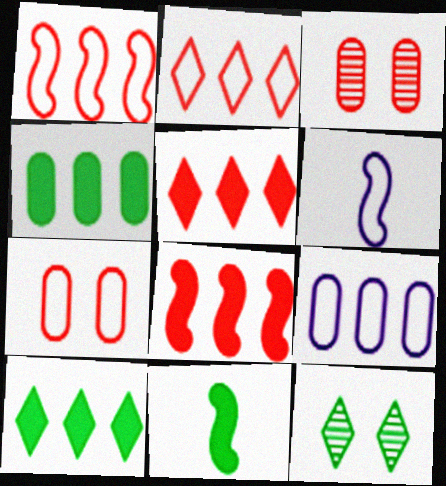[[3, 6, 10]]